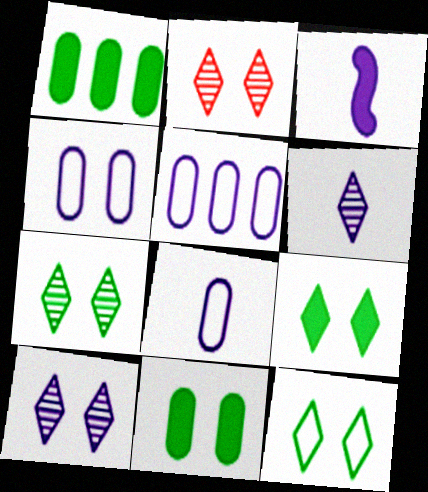[[2, 7, 10], 
[3, 5, 10], 
[3, 6, 8], 
[4, 5, 8], 
[7, 9, 12]]